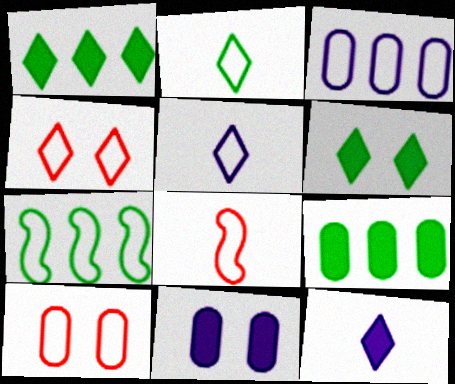[[5, 7, 10]]